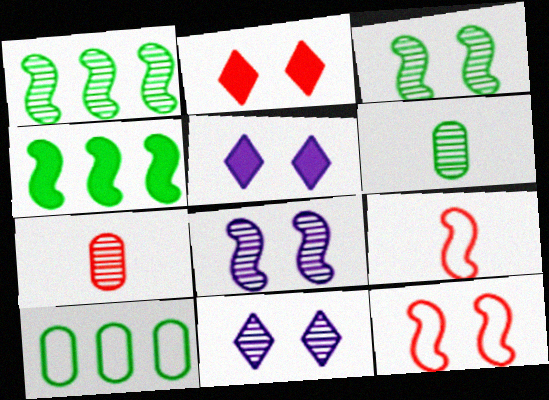[[1, 7, 11], 
[4, 8, 9]]